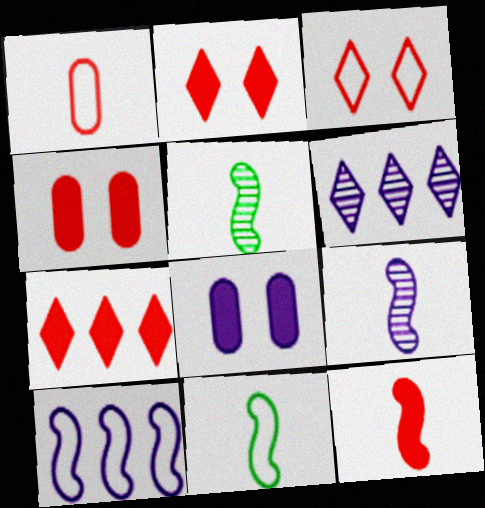[[4, 6, 11], 
[4, 7, 12], 
[9, 11, 12]]